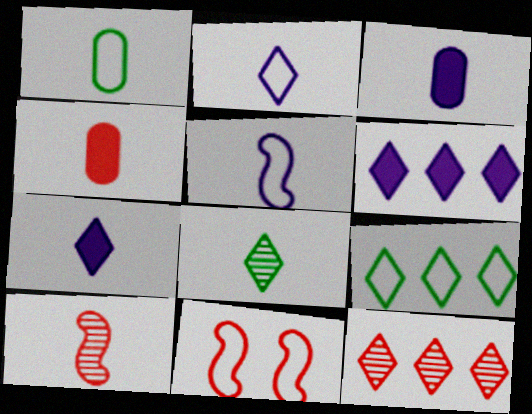[[1, 7, 10], 
[4, 5, 8], 
[4, 11, 12], 
[6, 9, 12]]